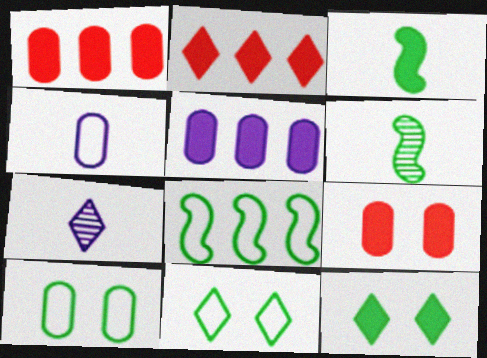[[2, 7, 11], 
[7, 8, 9]]